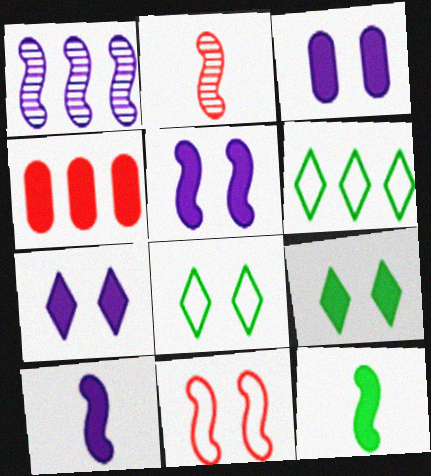[[1, 4, 6], 
[1, 11, 12], 
[2, 3, 6], 
[3, 5, 7], 
[4, 7, 12], 
[4, 9, 10]]